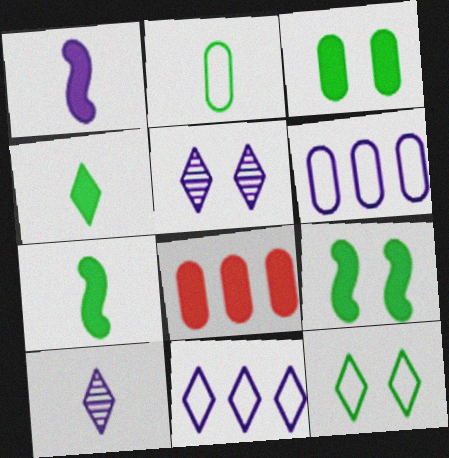[[1, 5, 6]]